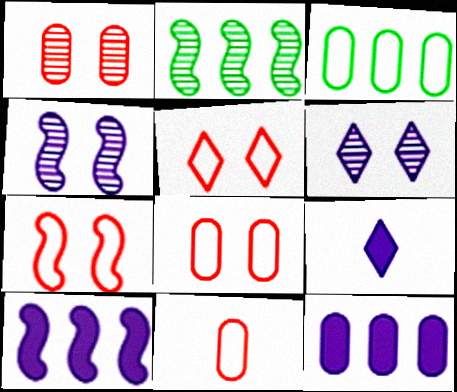[[2, 8, 9], 
[5, 7, 8]]